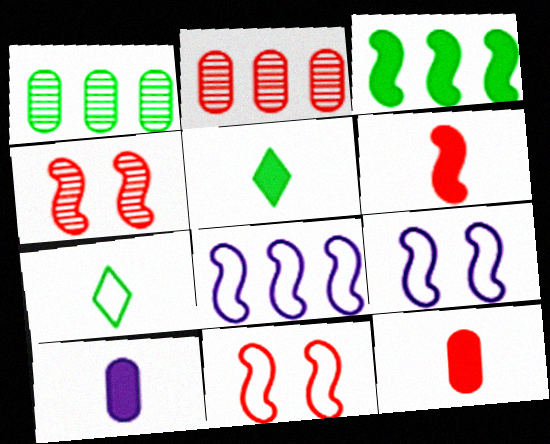[[2, 5, 9], 
[5, 6, 10]]